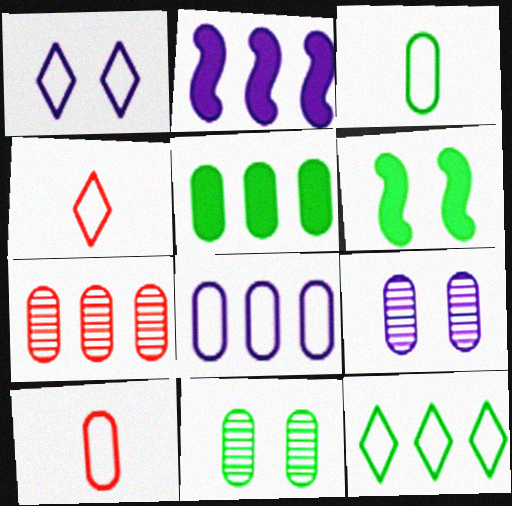[[1, 4, 12], 
[2, 4, 11], 
[2, 7, 12], 
[3, 5, 11], 
[5, 7, 8], 
[5, 9, 10]]